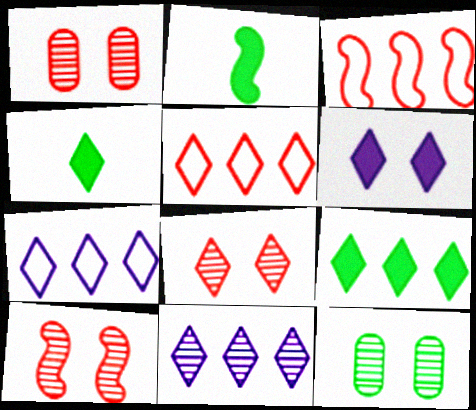[[1, 2, 7], 
[1, 8, 10], 
[4, 7, 8], 
[5, 9, 11]]